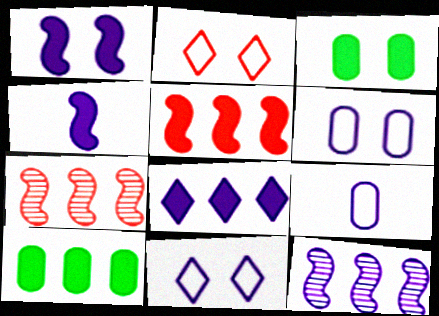[[5, 8, 10]]